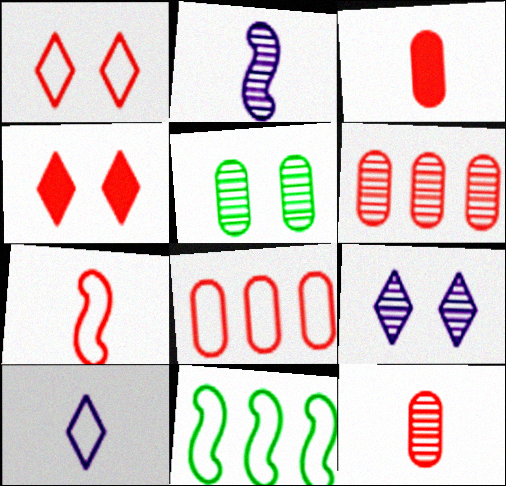[[1, 7, 8], 
[3, 9, 11], 
[4, 6, 7]]